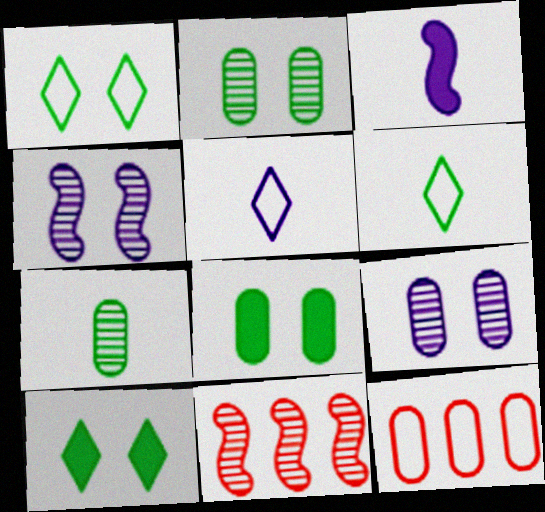[[5, 8, 11]]